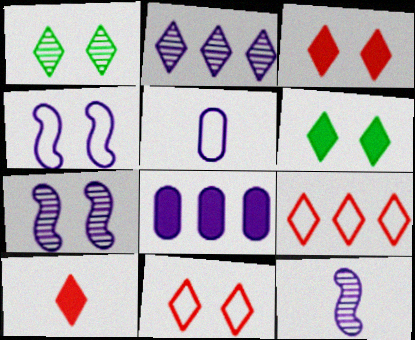[]